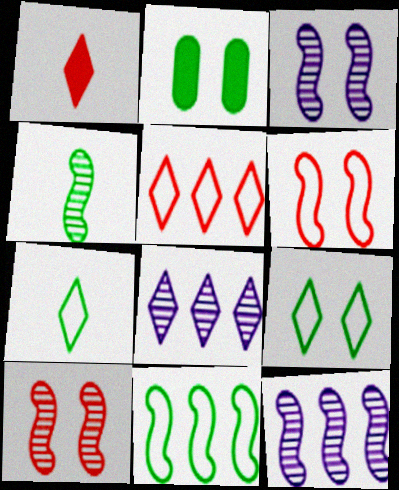[[1, 8, 9], 
[4, 10, 12]]